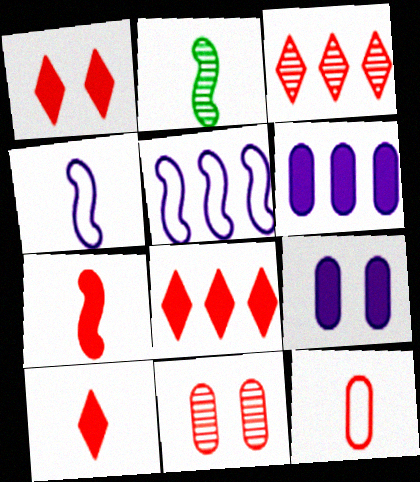[[1, 8, 10], 
[2, 4, 7]]